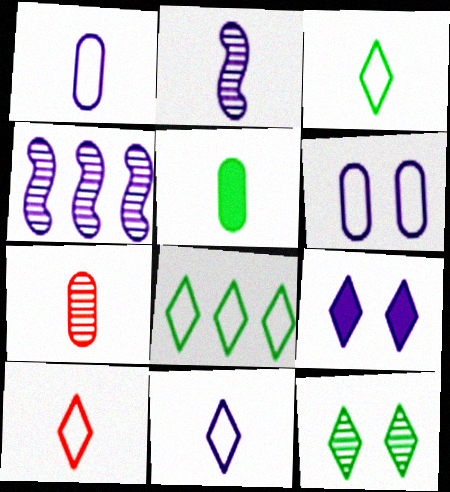[[1, 4, 9], 
[1, 5, 7], 
[2, 5, 10], 
[3, 10, 11], 
[4, 7, 12]]